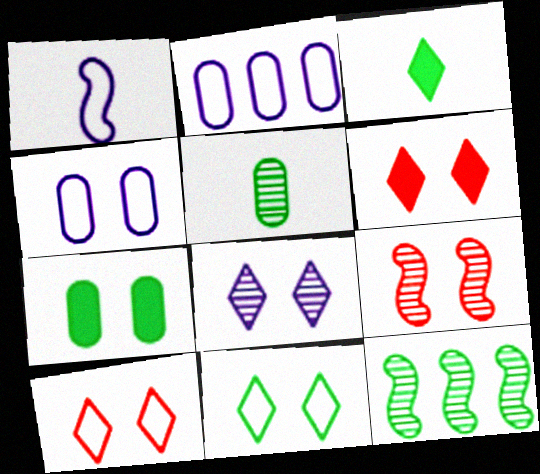[[2, 3, 9], 
[6, 8, 11]]